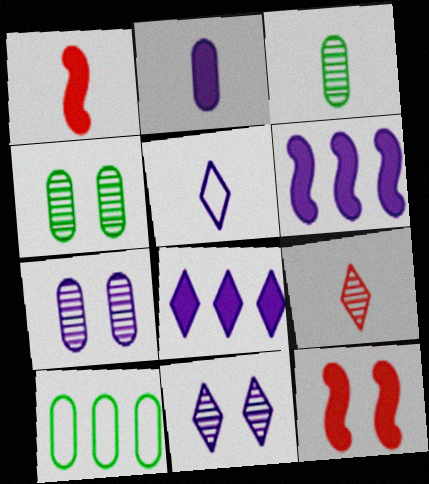[[1, 3, 5], 
[1, 10, 11], 
[5, 6, 7], 
[5, 8, 11]]